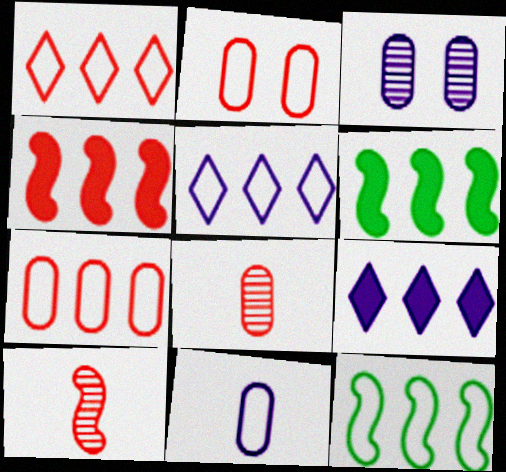[[5, 7, 12]]